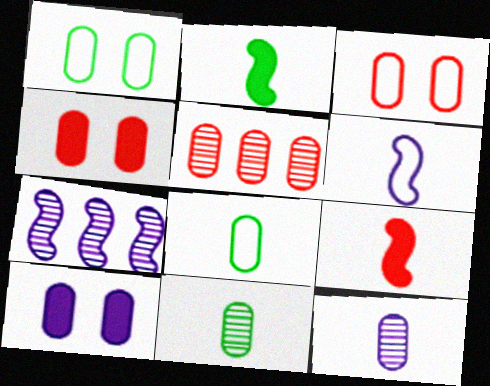[[5, 8, 10]]